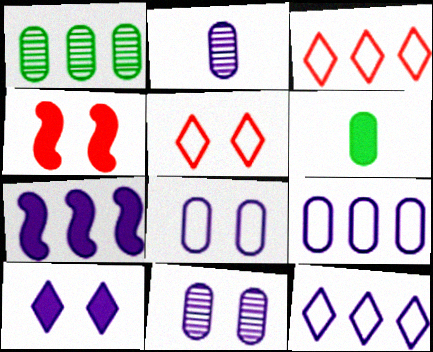[[1, 3, 7]]